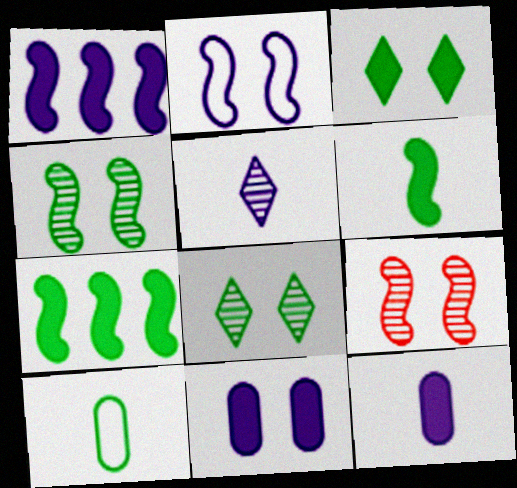[[7, 8, 10]]